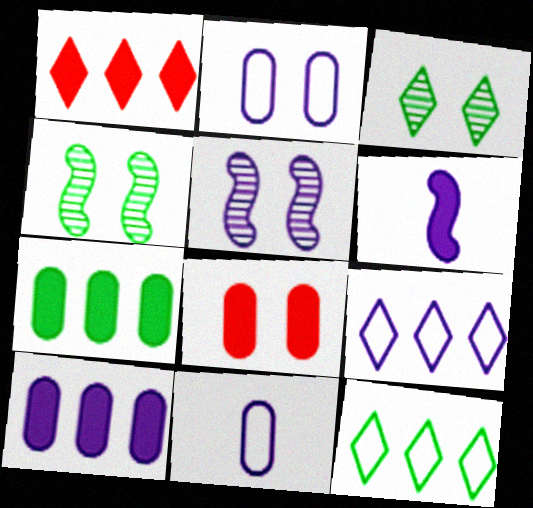[[1, 4, 11]]